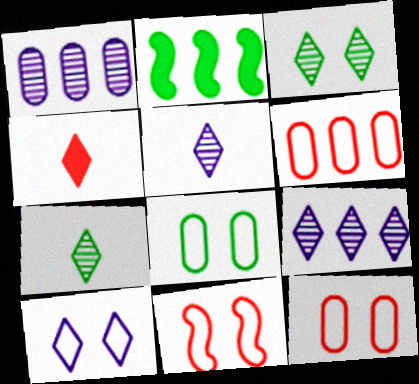[[2, 5, 12], 
[2, 6, 9], 
[2, 7, 8], 
[8, 10, 11]]